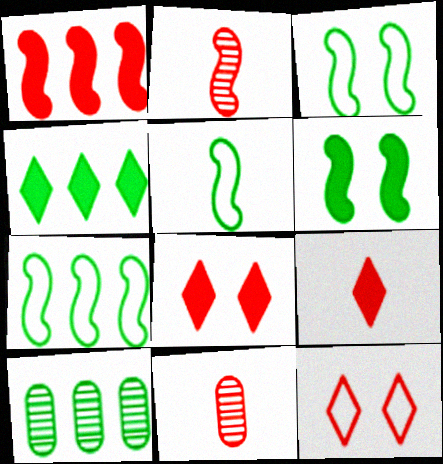[[1, 11, 12], 
[3, 5, 7], 
[4, 7, 10]]